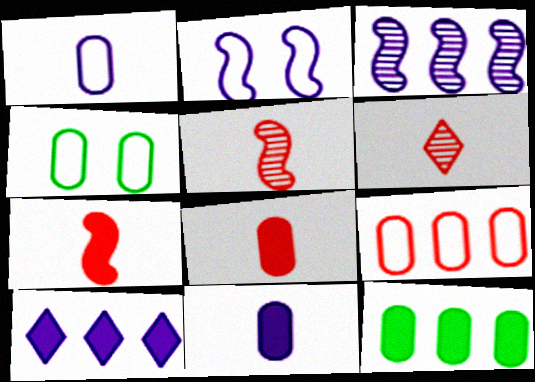[[1, 4, 9], 
[2, 6, 12], 
[4, 5, 10]]